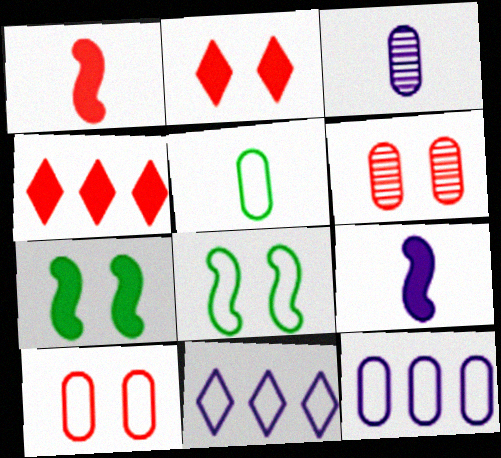[[3, 4, 8], 
[5, 10, 12]]